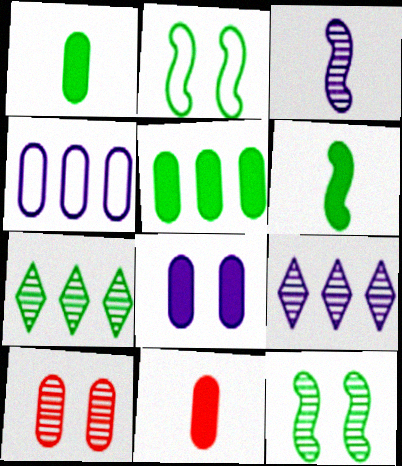[[1, 2, 7], 
[1, 4, 10], 
[2, 9, 11], 
[3, 7, 10], 
[5, 8, 11]]